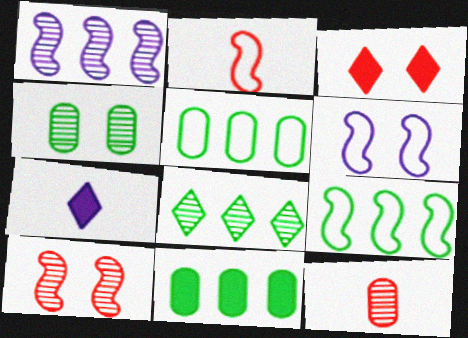[[2, 6, 9], 
[3, 4, 6], 
[5, 7, 10], 
[8, 9, 11]]